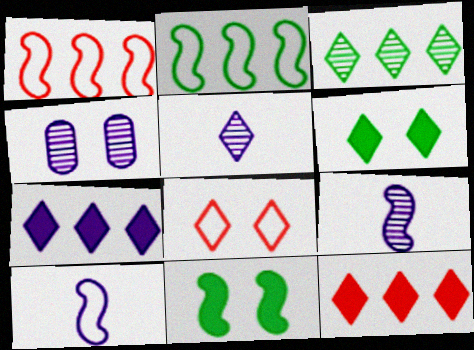[[1, 9, 11], 
[4, 7, 10], 
[4, 8, 11]]